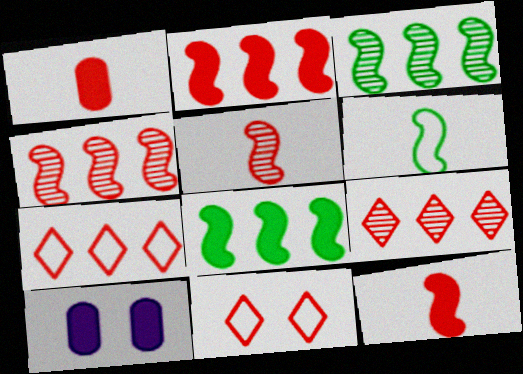[[1, 4, 11], 
[6, 9, 10]]